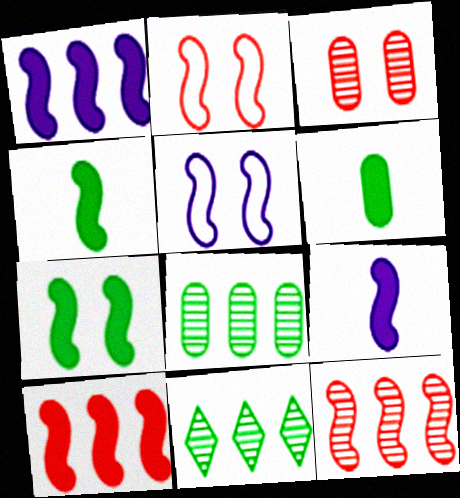[[4, 5, 12], 
[7, 9, 10]]